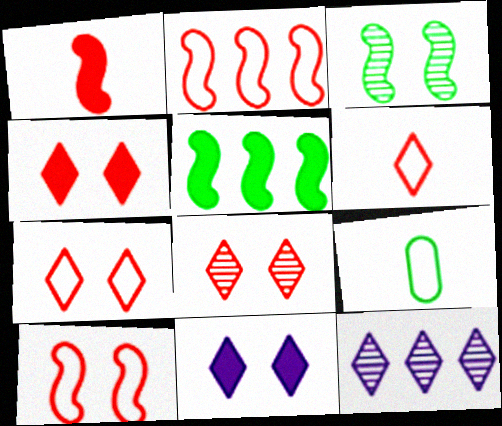[[4, 7, 8]]